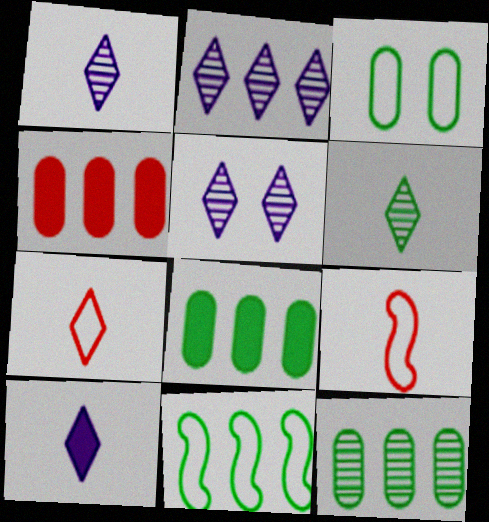[[1, 2, 5], 
[2, 4, 11], 
[5, 8, 9], 
[6, 7, 10]]